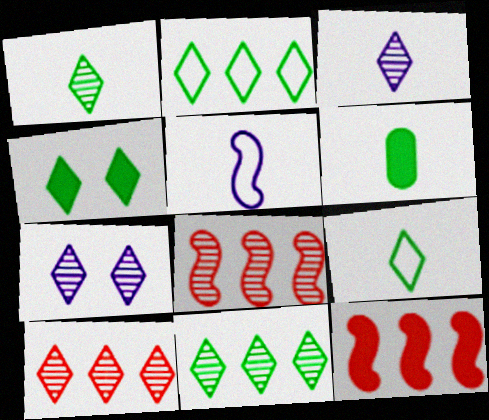[[1, 2, 4], 
[1, 7, 10], 
[4, 9, 11]]